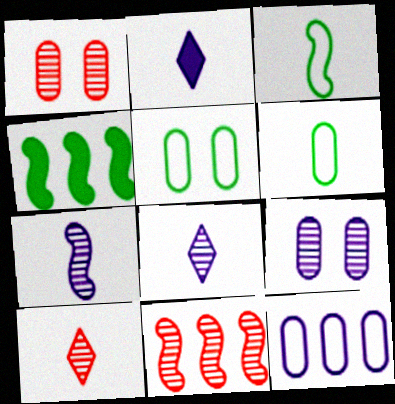[[1, 10, 11], 
[2, 5, 11]]